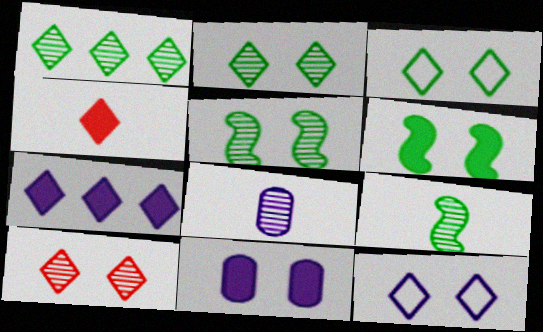[[1, 4, 12]]